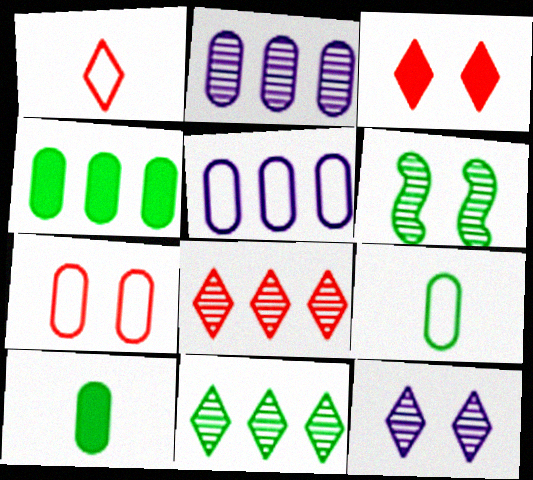[[1, 3, 8], 
[2, 7, 10], 
[5, 7, 9]]